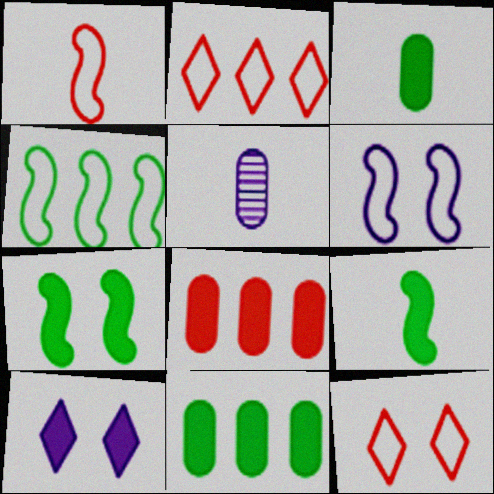[[1, 4, 6], 
[2, 5, 7], 
[8, 9, 10]]